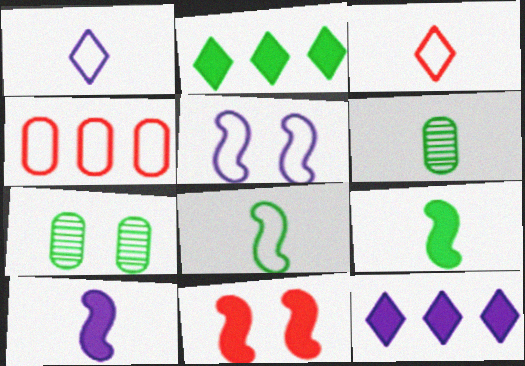[[2, 7, 8], 
[3, 6, 10]]